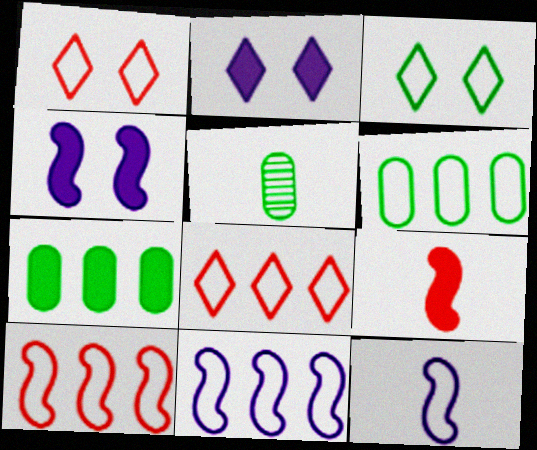[[1, 6, 12], 
[2, 5, 10], 
[2, 7, 9], 
[4, 5, 8], 
[6, 8, 11]]